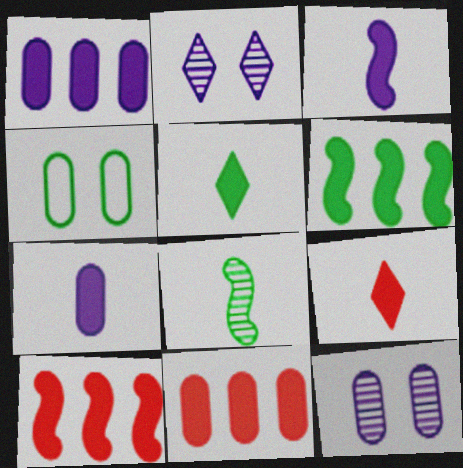[]